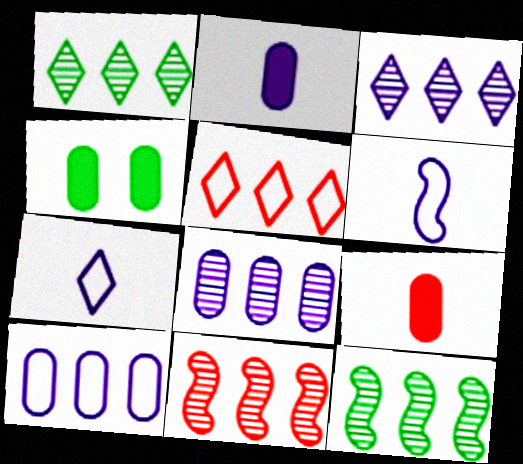[[1, 8, 11], 
[4, 7, 11]]